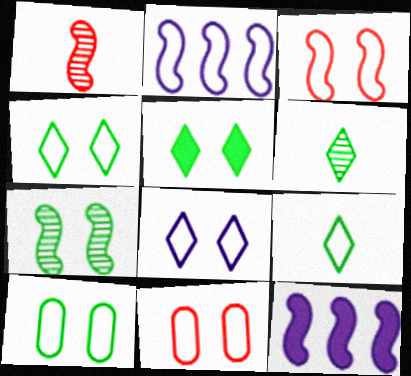[[2, 9, 11], 
[3, 8, 10], 
[5, 7, 10], 
[6, 11, 12]]